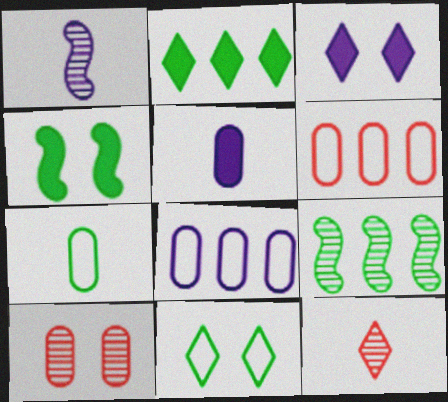[[1, 3, 8], 
[4, 8, 12]]